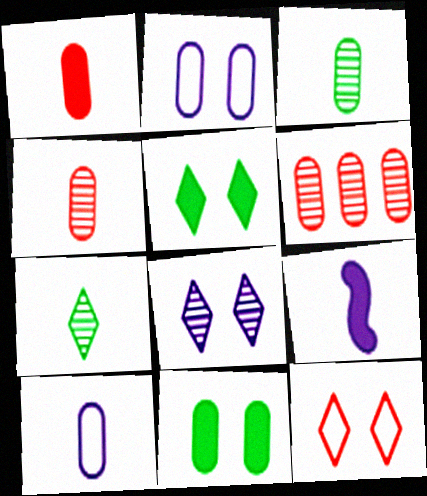[[1, 3, 10], 
[5, 8, 12], 
[6, 10, 11]]